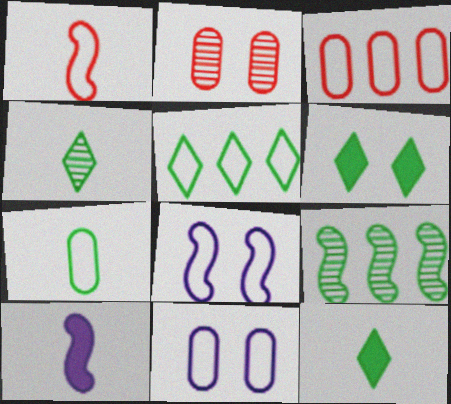[[1, 5, 11], 
[2, 5, 10], 
[2, 6, 8], 
[3, 7, 11], 
[4, 5, 6], 
[6, 7, 9]]